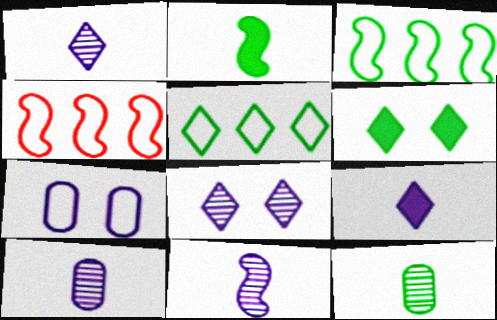[[1, 10, 11], 
[3, 6, 12], 
[4, 6, 10]]